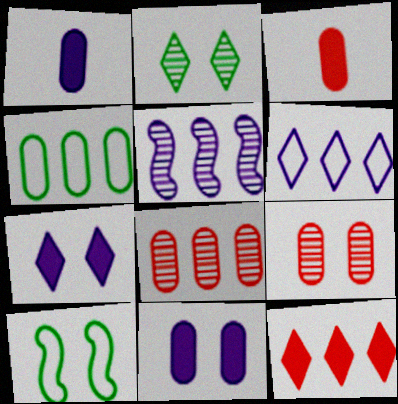[[1, 4, 9], 
[4, 5, 12], 
[7, 9, 10]]